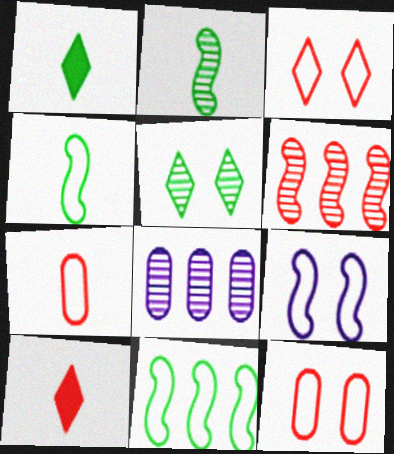[[6, 10, 12]]